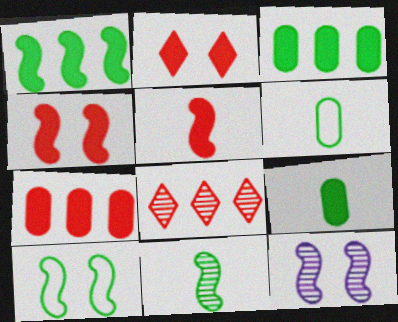[[1, 10, 11], 
[2, 5, 7], 
[4, 10, 12]]